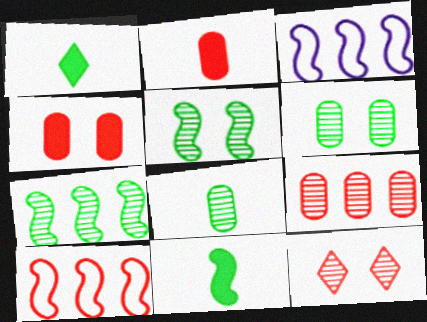[[2, 10, 12]]